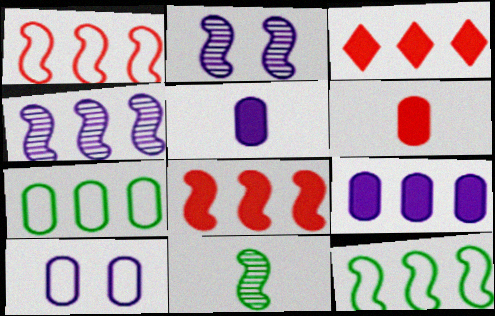[[3, 4, 7], 
[3, 10, 11], 
[4, 8, 12]]